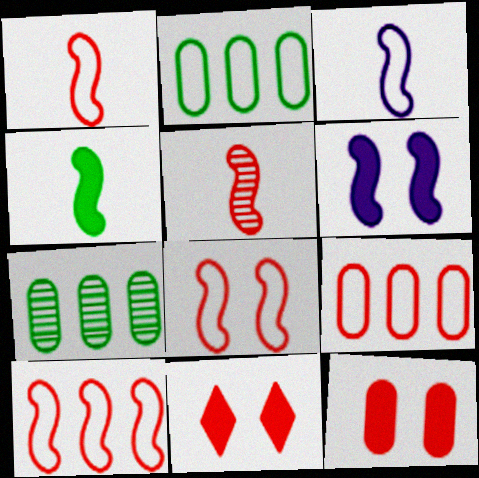[[1, 8, 10], 
[3, 4, 5], 
[3, 7, 11], 
[5, 9, 11]]